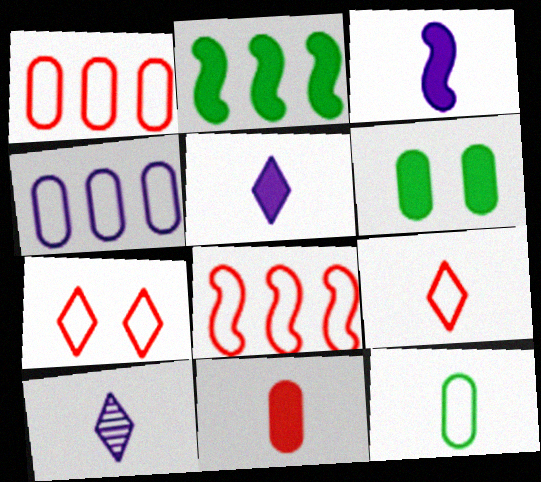[[6, 8, 10]]